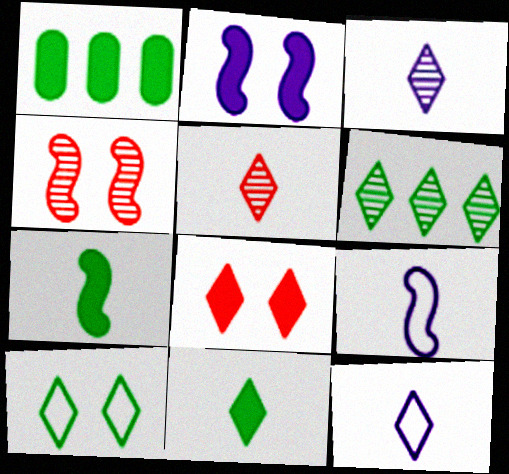[[1, 4, 12], 
[5, 11, 12], 
[6, 8, 12], 
[6, 10, 11]]